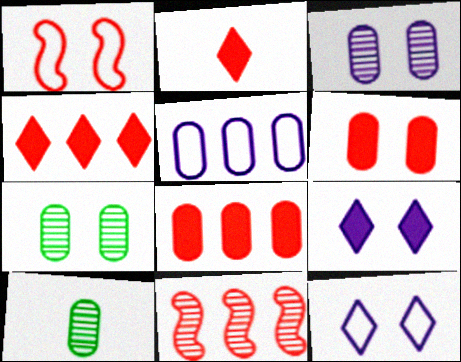[[1, 7, 9], 
[5, 6, 10]]